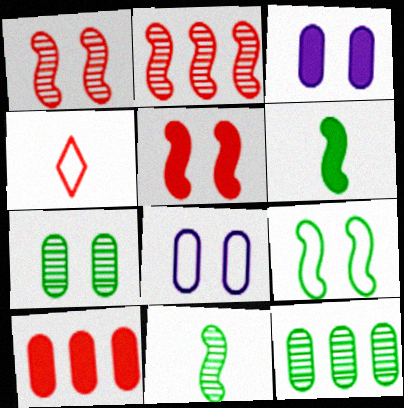[[1, 4, 10]]